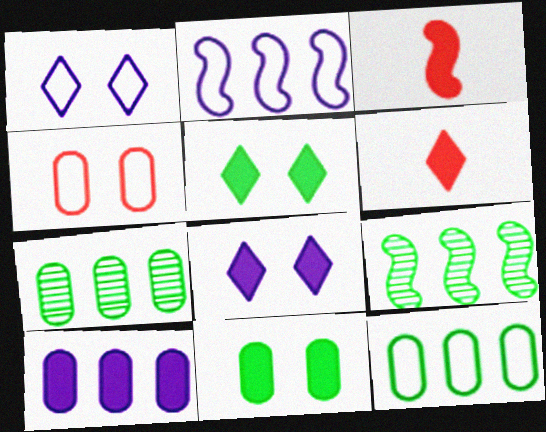[[1, 3, 7], 
[3, 5, 10]]